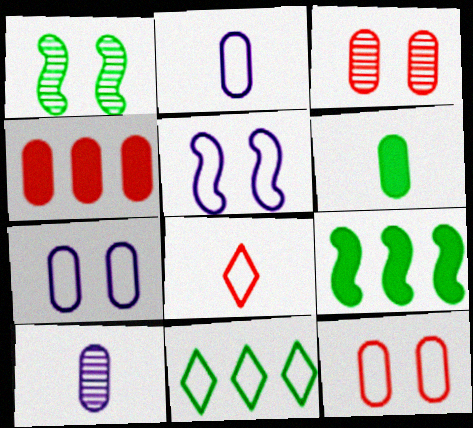[[1, 6, 11]]